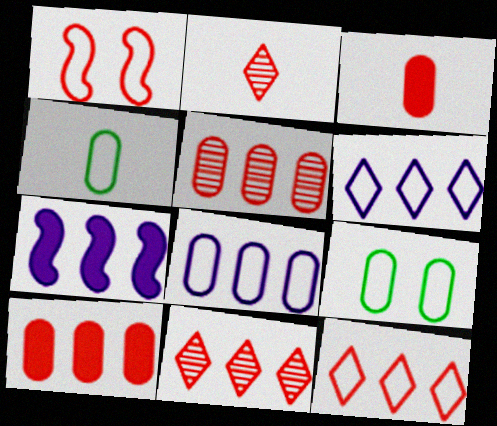[[1, 2, 10], 
[1, 3, 11], 
[1, 4, 6], 
[2, 7, 9]]